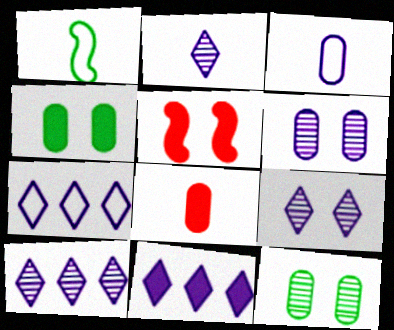[[1, 2, 8], 
[2, 9, 10], 
[7, 10, 11]]